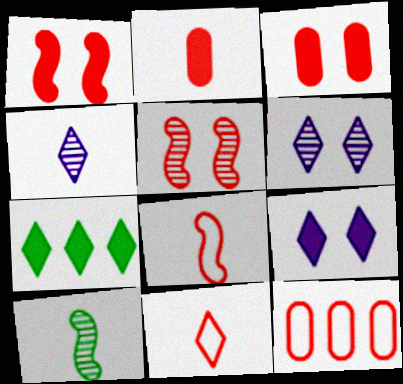[[6, 7, 11], 
[9, 10, 12]]